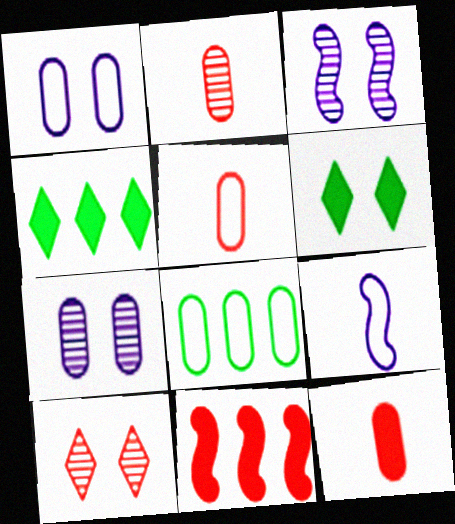[[1, 5, 8], 
[2, 5, 12], 
[3, 4, 5], 
[5, 10, 11], 
[7, 8, 12]]